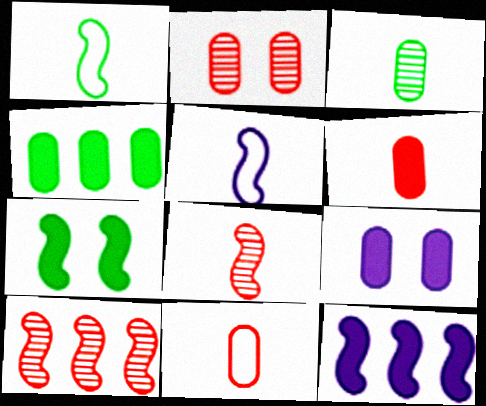[[4, 6, 9], 
[5, 7, 10]]